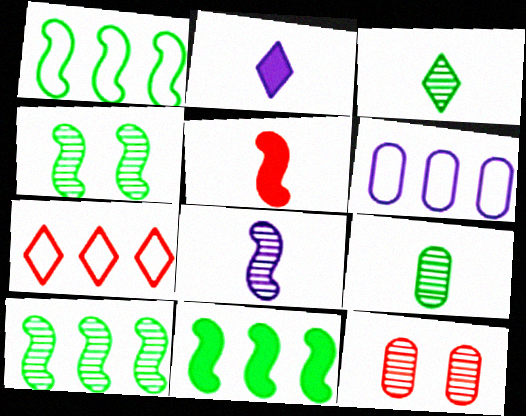[[1, 2, 12], 
[1, 6, 7], 
[1, 10, 11], 
[5, 7, 12]]